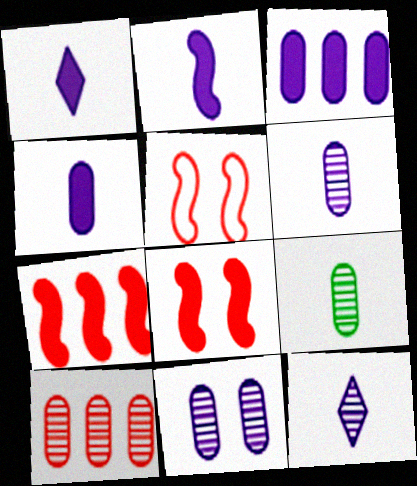[[1, 2, 4], 
[9, 10, 11]]